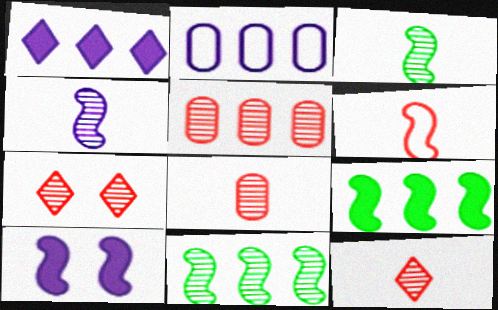[[6, 10, 11]]